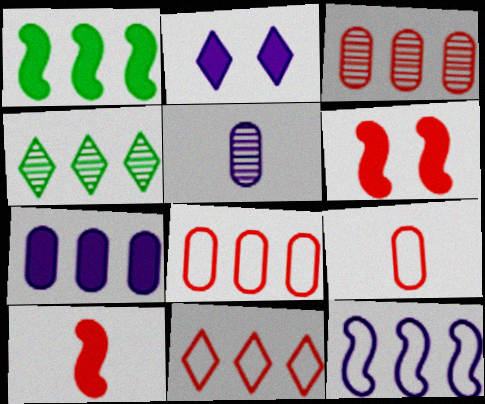[[2, 5, 12]]